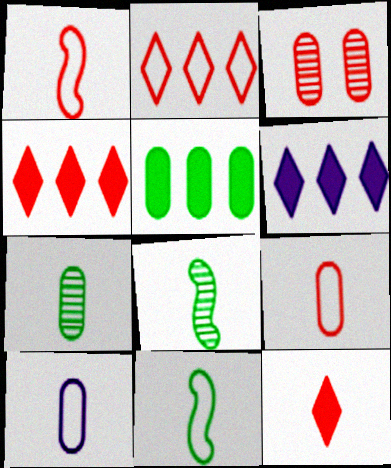[[1, 3, 4], 
[3, 5, 10], 
[3, 6, 11], 
[8, 10, 12]]